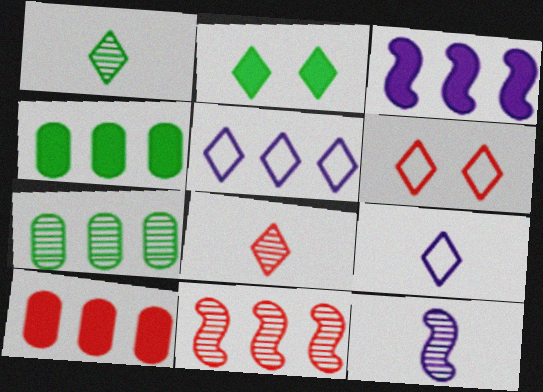[[2, 5, 8], 
[4, 5, 11], 
[4, 6, 12]]